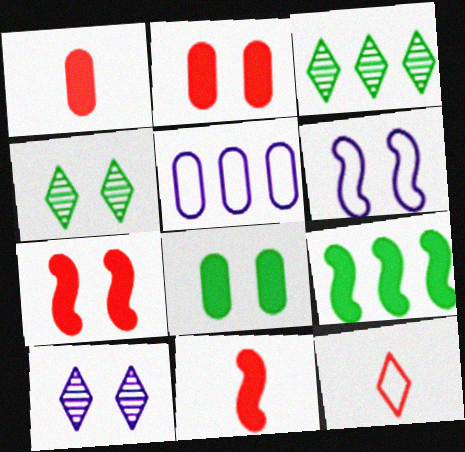[[1, 3, 6], 
[2, 4, 6], 
[4, 5, 11]]